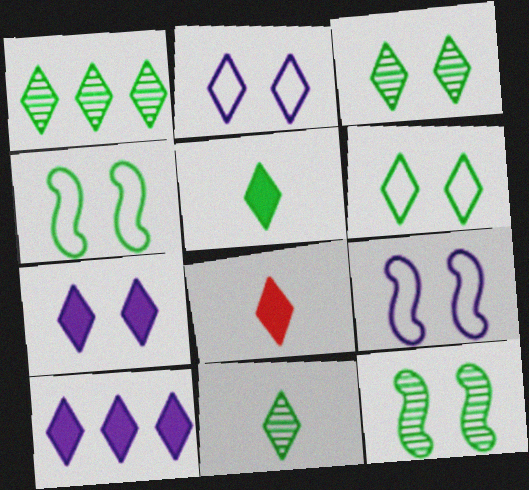[[1, 2, 8], 
[1, 3, 11], 
[1, 5, 6]]